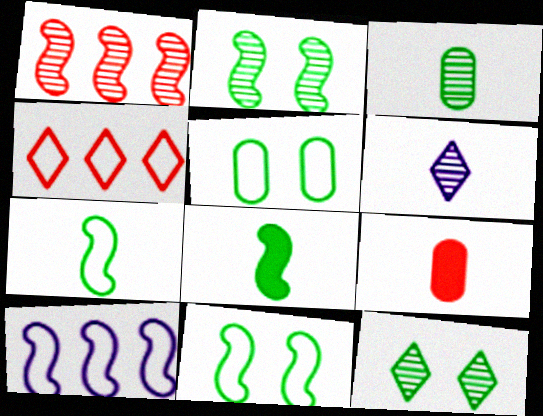[[6, 7, 9], 
[9, 10, 12]]